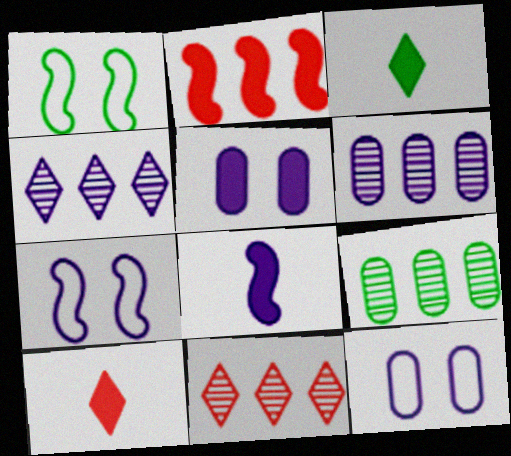[[1, 3, 9], 
[1, 6, 10], 
[2, 3, 5], 
[4, 8, 12], 
[7, 9, 10]]